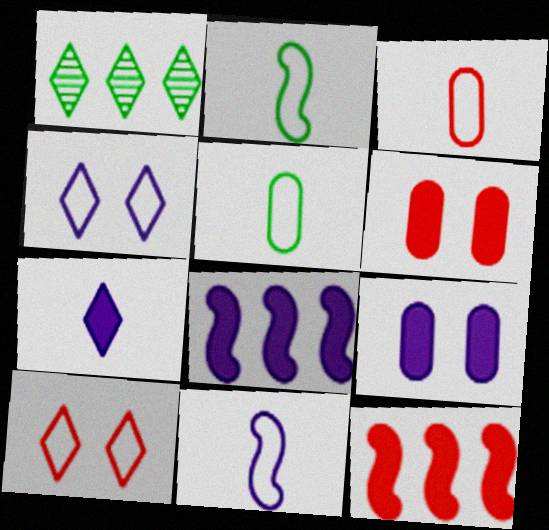[[1, 6, 11], 
[1, 7, 10], 
[7, 8, 9]]